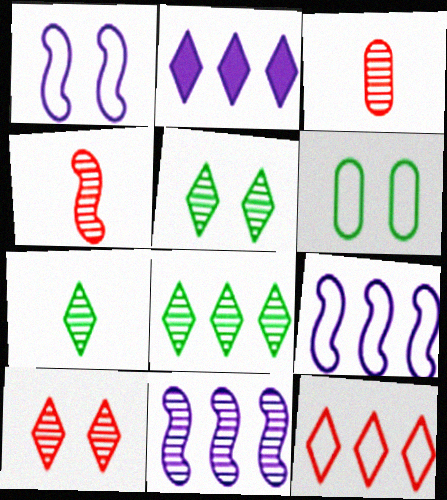[[2, 4, 6], 
[2, 8, 12], 
[3, 5, 11], 
[5, 7, 8]]